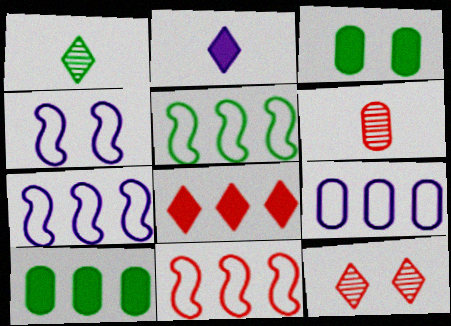[[1, 3, 5], 
[3, 4, 12], 
[3, 6, 9], 
[5, 7, 11]]